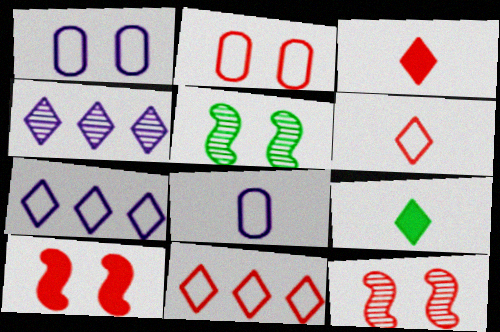[]